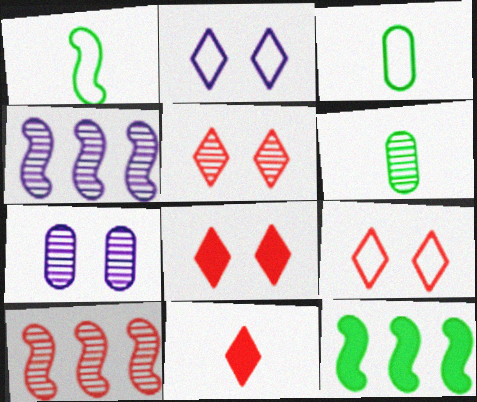[[3, 4, 8], 
[4, 5, 6], 
[5, 8, 9]]